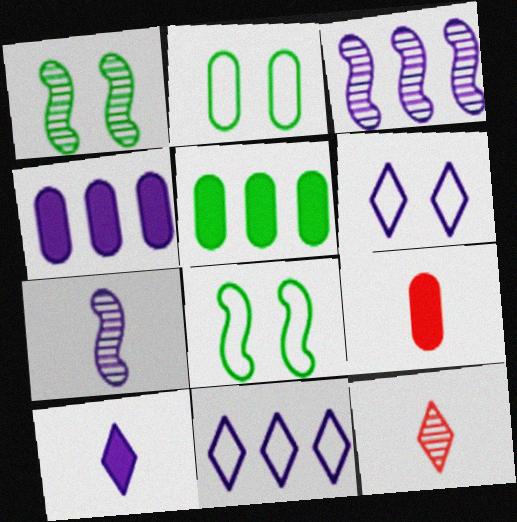[[1, 9, 11], 
[3, 4, 11], 
[4, 6, 7], 
[4, 8, 12]]